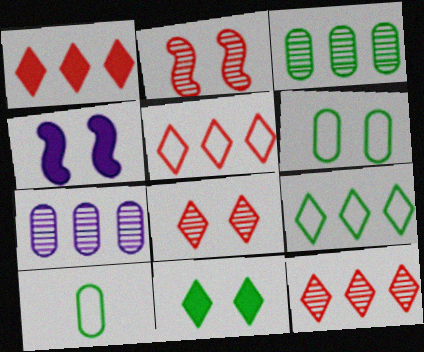[[1, 5, 12], 
[4, 6, 8], 
[4, 10, 12]]